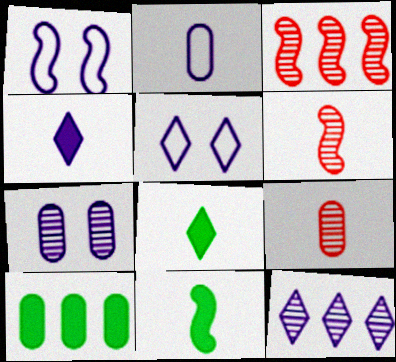[[1, 3, 11], 
[2, 6, 8], 
[4, 5, 12], 
[5, 6, 10]]